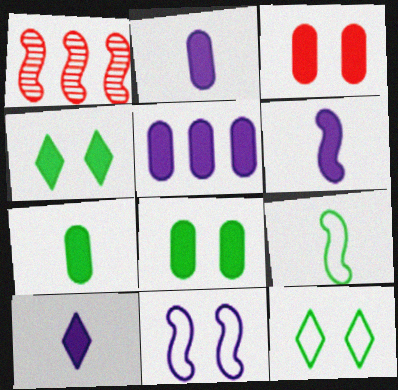[[1, 2, 12], 
[2, 6, 10], 
[3, 5, 7]]